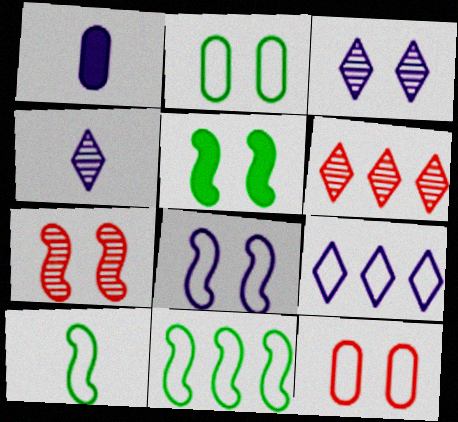[[3, 5, 12], 
[5, 7, 8], 
[9, 10, 12]]